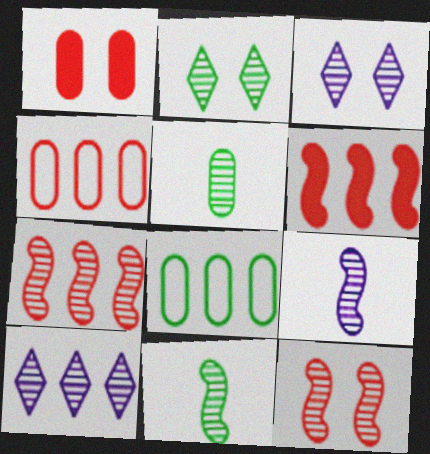[[3, 5, 7], 
[5, 10, 12], 
[6, 8, 10]]